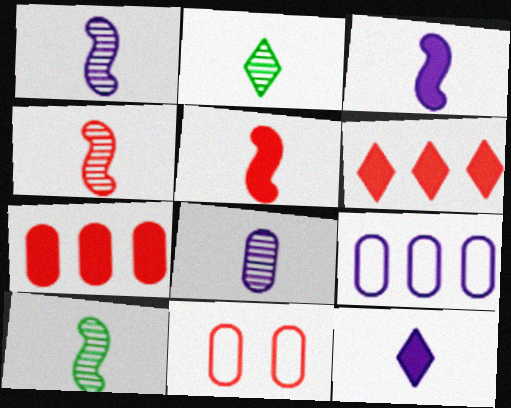[[1, 4, 10], 
[2, 4, 8], 
[4, 6, 11]]